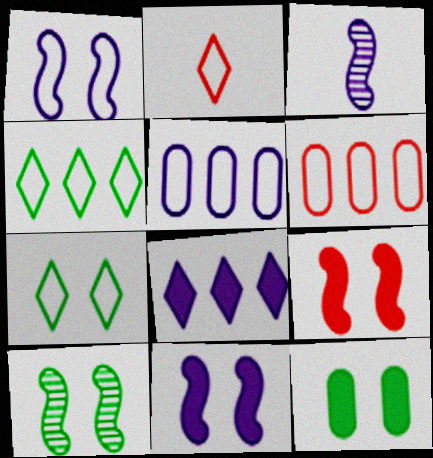[[1, 9, 10], 
[7, 10, 12]]